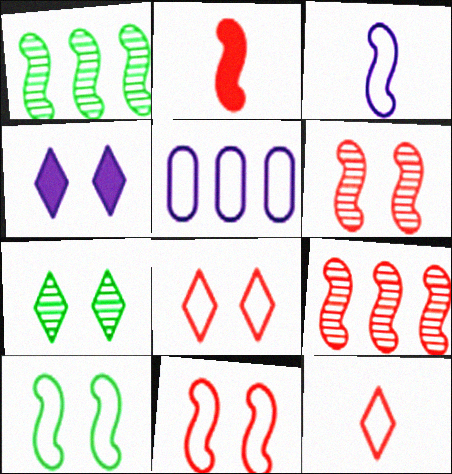[[2, 5, 7], 
[2, 9, 11], 
[4, 7, 8], 
[5, 10, 12]]